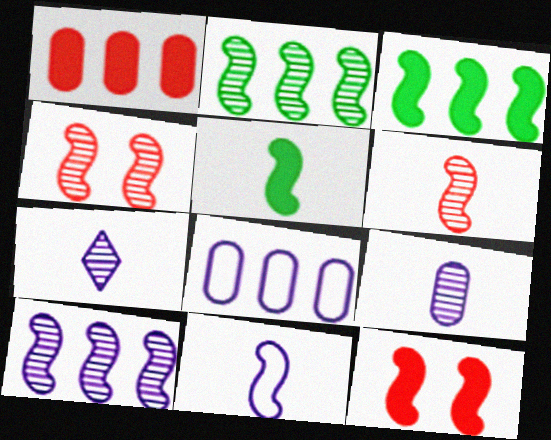[[2, 11, 12], 
[3, 4, 11], 
[5, 6, 11]]